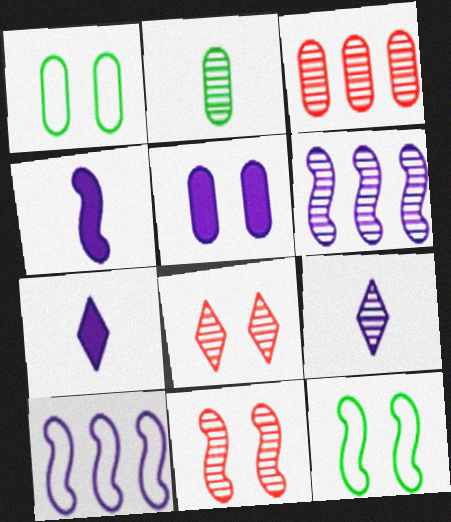[[2, 6, 8], 
[3, 7, 12], 
[5, 8, 12], 
[5, 9, 10]]